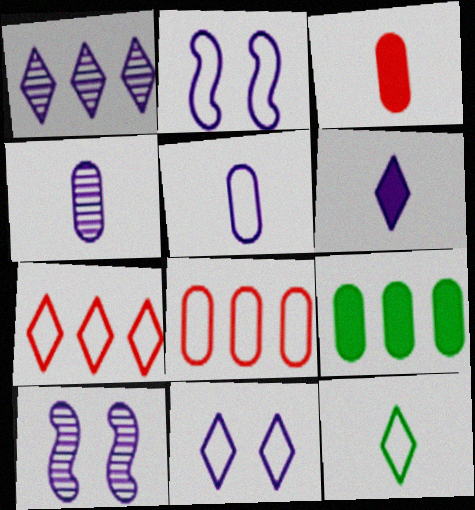[[1, 4, 10], 
[1, 6, 11], 
[2, 8, 12], 
[7, 11, 12]]